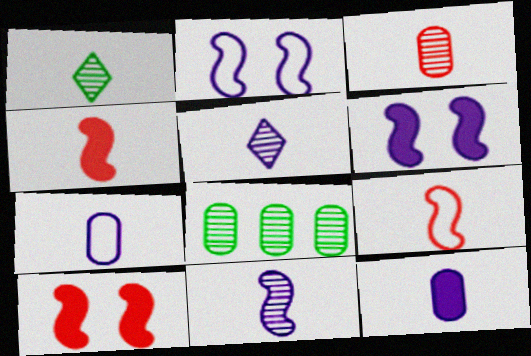[[1, 3, 11], 
[1, 4, 7], 
[1, 9, 12]]